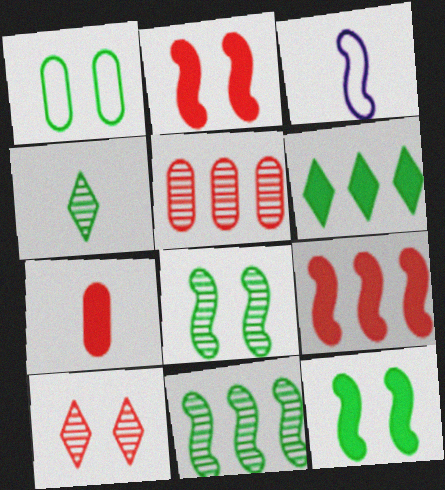[[2, 3, 11], 
[3, 4, 7], 
[3, 8, 9]]